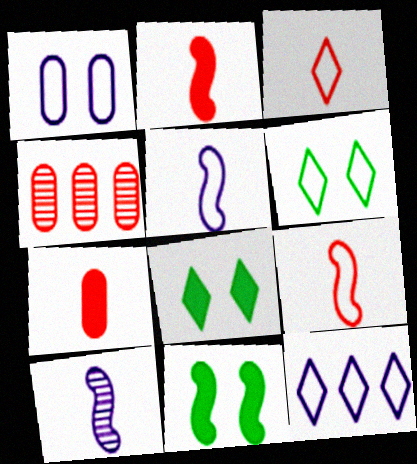[[1, 5, 12], 
[3, 6, 12], 
[4, 5, 8]]